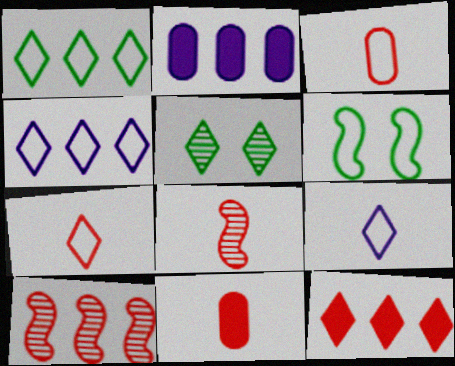[[1, 2, 10], 
[3, 4, 6], 
[5, 9, 12], 
[7, 8, 11]]